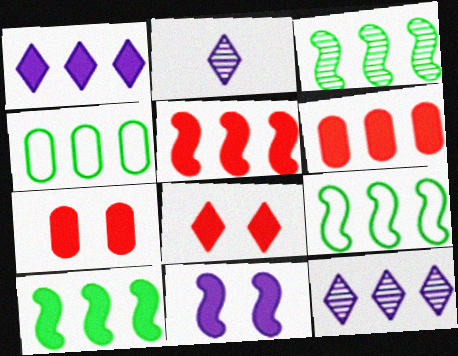[[1, 6, 10], 
[2, 7, 9], 
[3, 9, 10], 
[4, 5, 12], 
[6, 9, 12]]